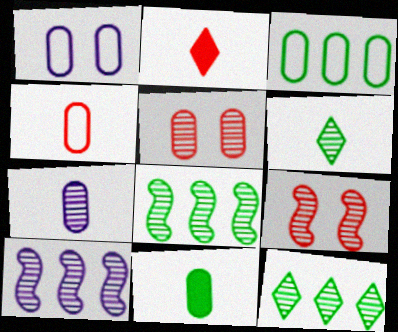[[1, 2, 8], 
[1, 3, 4], 
[4, 7, 11], 
[5, 6, 10], 
[7, 9, 12]]